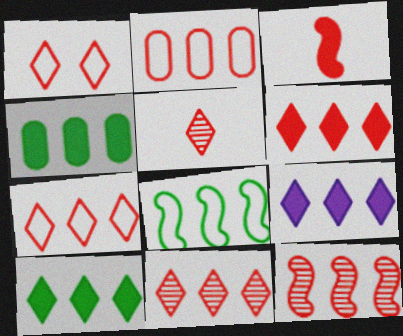[[1, 5, 6], 
[2, 6, 12], 
[6, 7, 11], 
[6, 9, 10]]